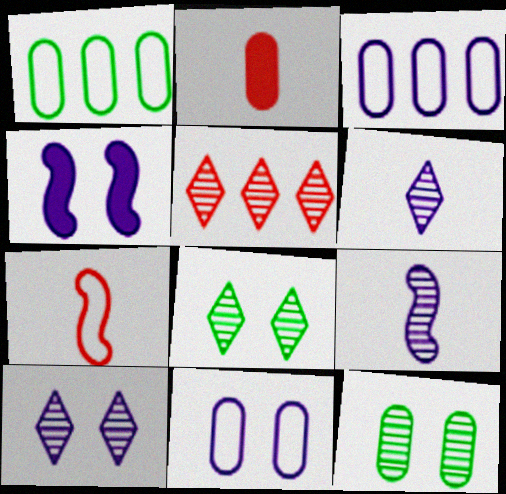[[2, 3, 12], 
[3, 4, 6], 
[4, 10, 11], 
[5, 6, 8], 
[5, 9, 12]]